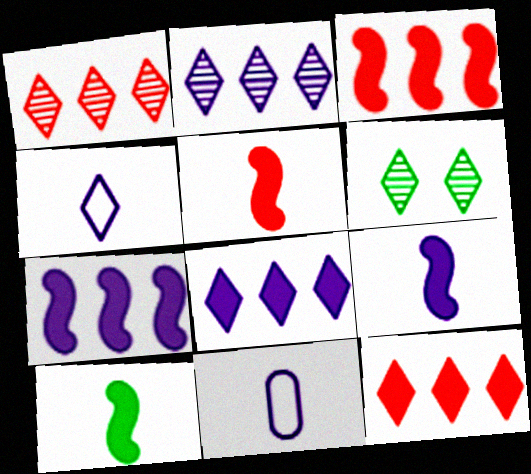[[3, 6, 11], 
[4, 6, 12], 
[5, 9, 10]]